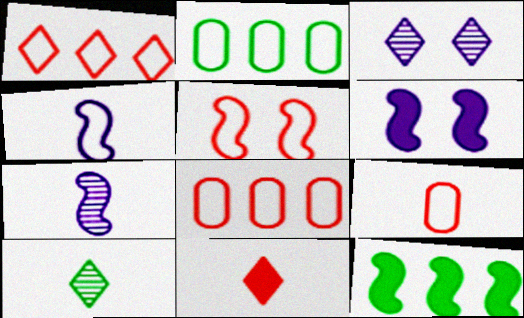[[1, 5, 9], 
[3, 9, 12], 
[5, 7, 12], 
[6, 8, 10]]